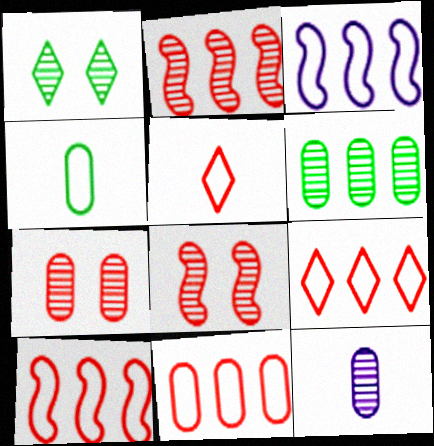[[1, 2, 12], 
[6, 7, 12], 
[9, 10, 11]]